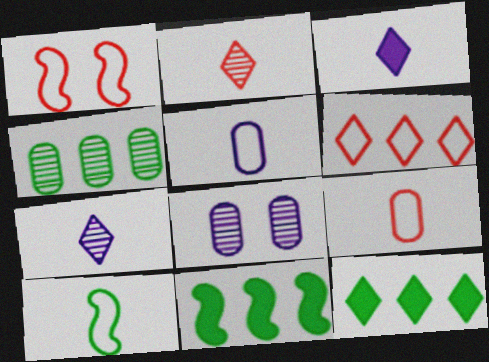[[1, 3, 4], 
[1, 6, 9]]